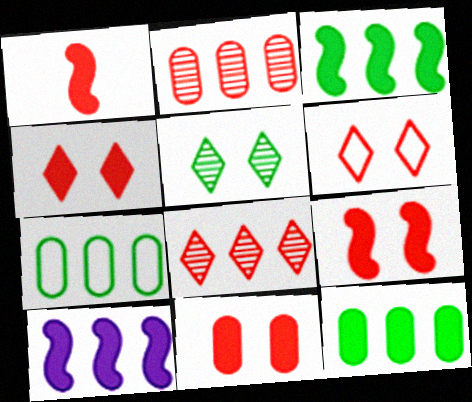[[1, 2, 6], 
[4, 9, 11], 
[7, 8, 10]]